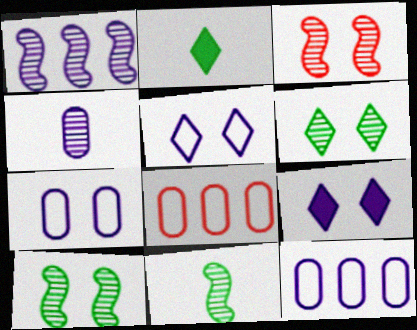[[1, 3, 11], 
[2, 3, 12], 
[8, 9, 11]]